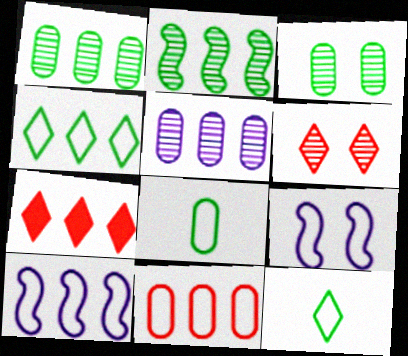[[1, 7, 10], 
[4, 10, 11], 
[9, 11, 12]]